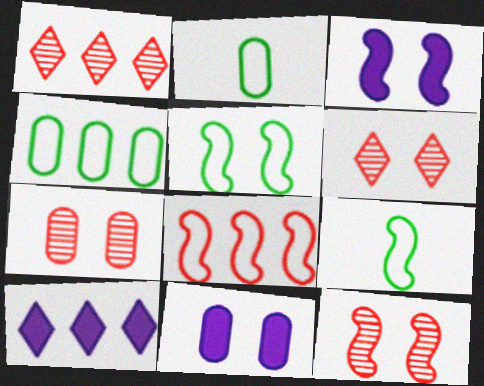[[1, 2, 3], 
[1, 9, 11], 
[2, 10, 12], 
[3, 5, 12], 
[5, 6, 11], 
[6, 7, 12], 
[7, 9, 10]]